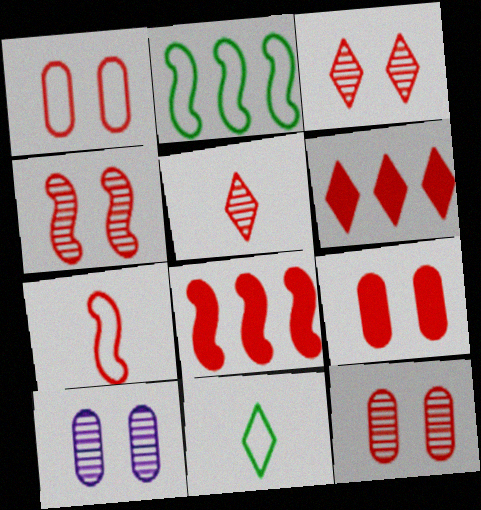[[1, 5, 8], 
[1, 9, 12], 
[3, 4, 12], 
[4, 7, 8], 
[6, 7, 12], 
[8, 10, 11]]